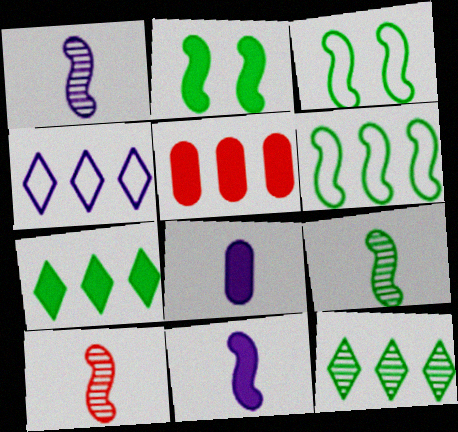[[1, 9, 10], 
[2, 6, 9]]